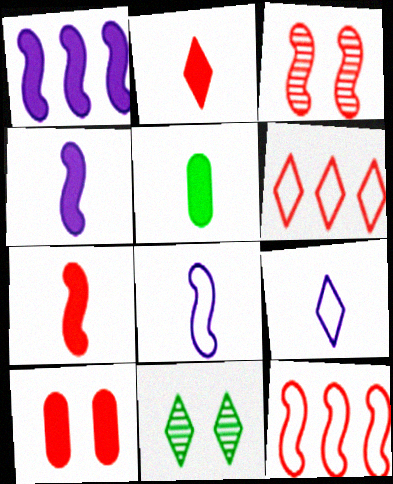[[2, 4, 5], 
[3, 7, 12]]